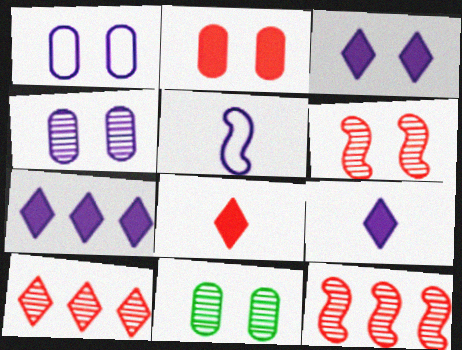[[1, 2, 11], 
[3, 7, 9], 
[4, 5, 7]]